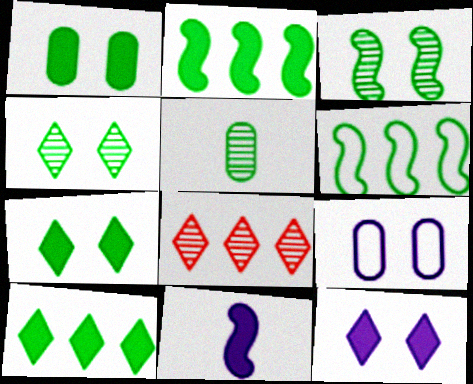[[5, 6, 7]]